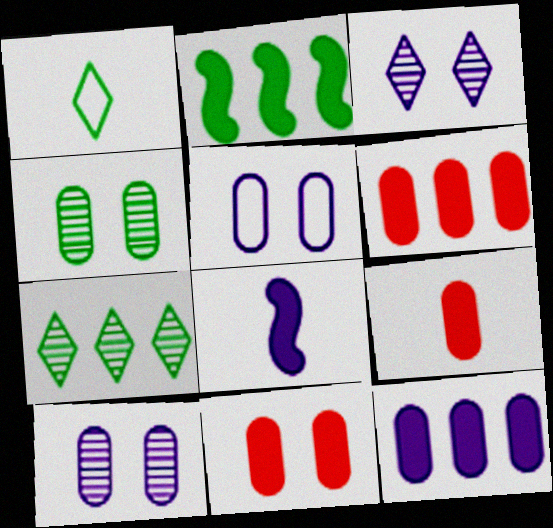[[1, 2, 4], 
[4, 5, 11], 
[6, 9, 11]]